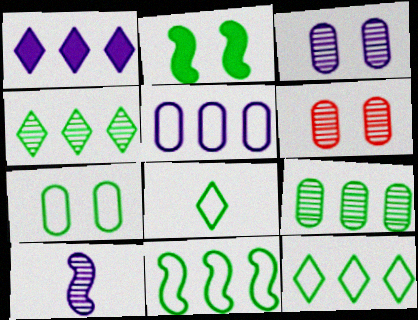[[2, 8, 9], 
[4, 6, 10], 
[7, 8, 11]]